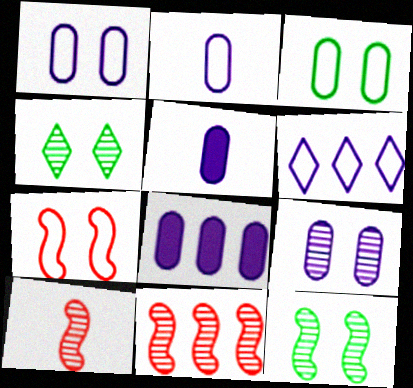[[2, 8, 9]]